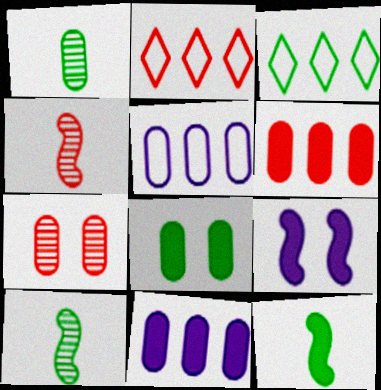[[1, 2, 9], 
[3, 8, 10]]